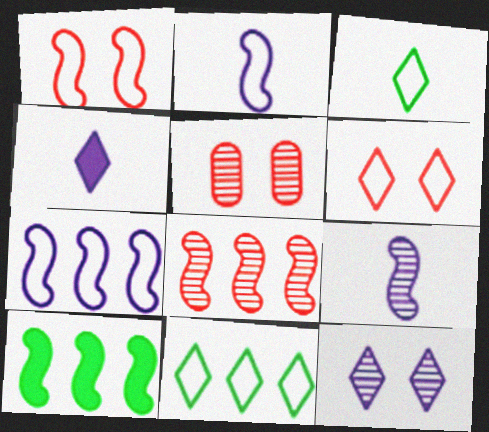[[1, 9, 10], 
[7, 8, 10]]